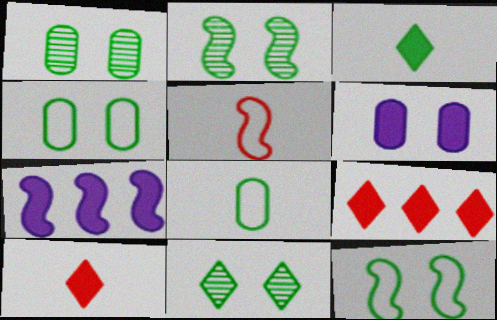[[1, 2, 11], 
[2, 5, 7]]